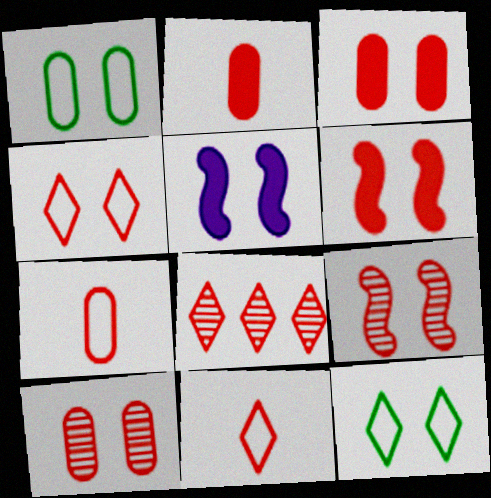[[3, 4, 9], 
[4, 6, 10], 
[5, 10, 12], 
[6, 7, 8]]